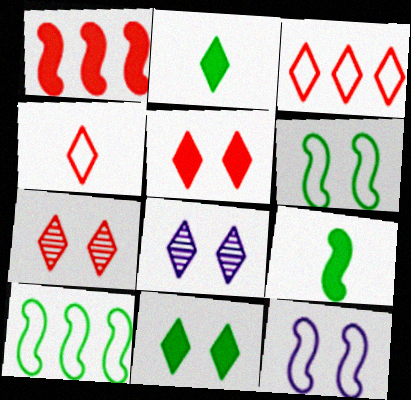[[2, 3, 8]]